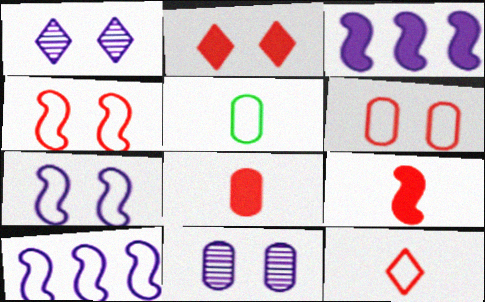[]